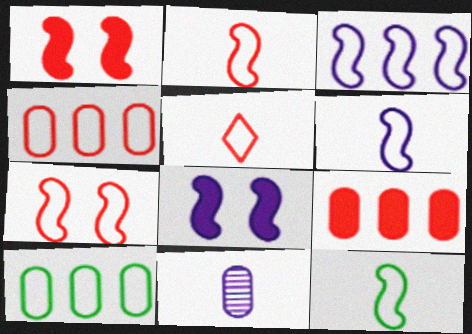[[2, 6, 12], 
[3, 7, 12], 
[4, 5, 7]]